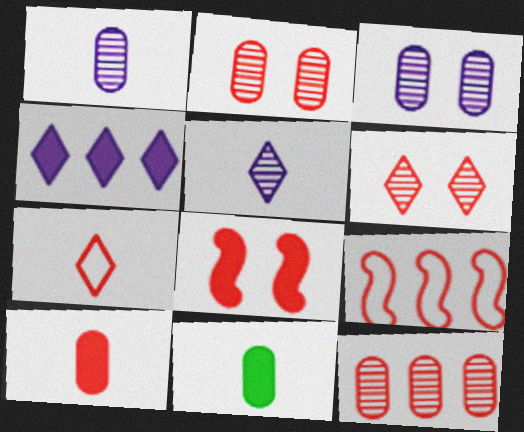[[4, 8, 11], 
[6, 9, 10], 
[7, 8, 12]]